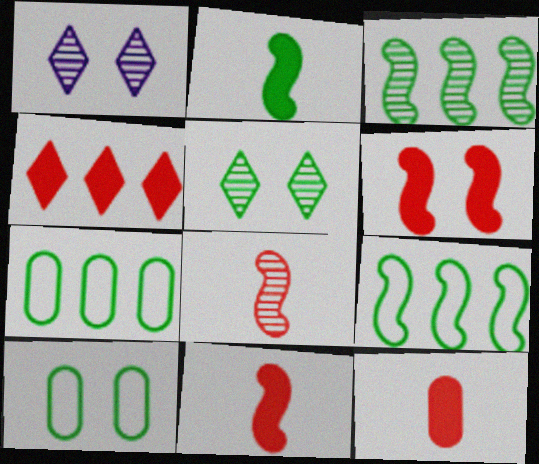[[1, 6, 10], 
[1, 7, 11], 
[1, 9, 12], 
[2, 5, 7], 
[4, 6, 12]]